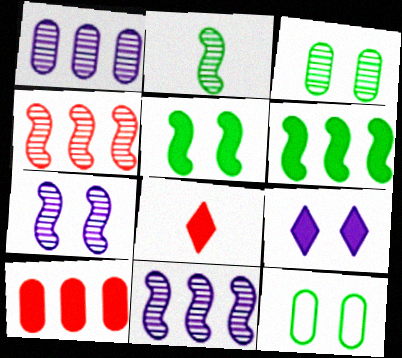[[2, 4, 7], 
[8, 11, 12]]